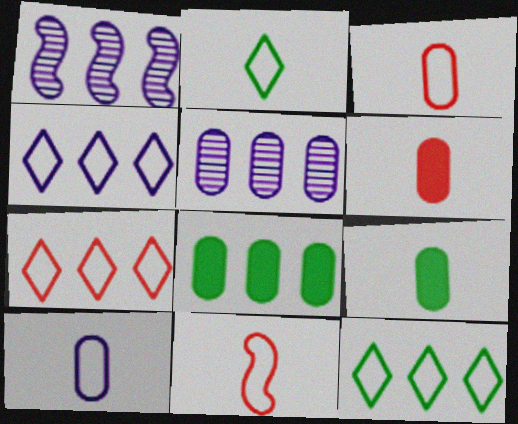[[1, 7, 8], 
[2, 10, 11], 
[4, 7, 12]]